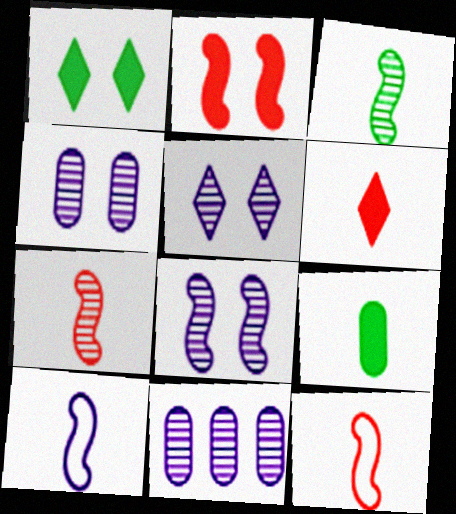[[1, 11, 12], 
[4, 5, 8]]